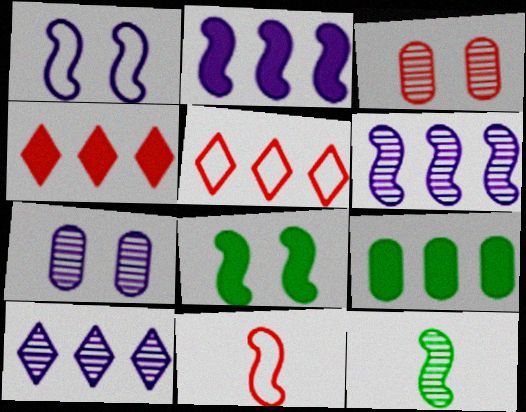[[2, 4, 9], 
[3, 4, 11], 
[3, 10, 12], 
[5, 6, 9], 
[6, 8, 11]]